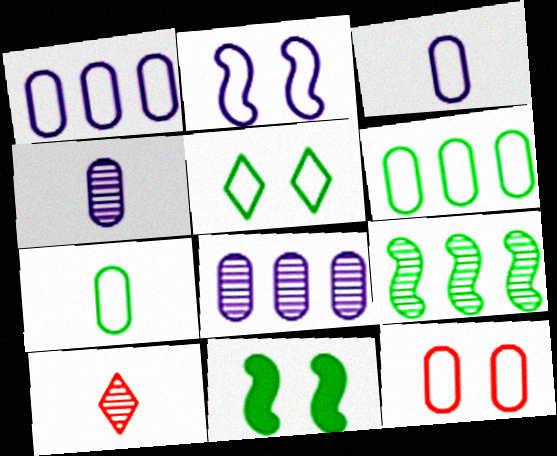[[1, 7, 12], 
[1, 10, 11], 
[2, 5, 12], 
[3, 6, 12]]